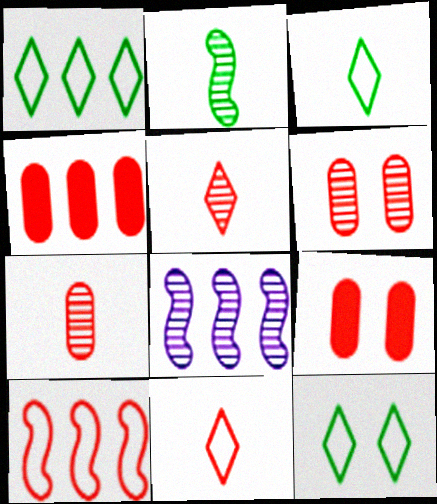[[1, 3, 12], 
[1, 4, 8], 
[3, 8, 9], 
[5, 9, 10]]